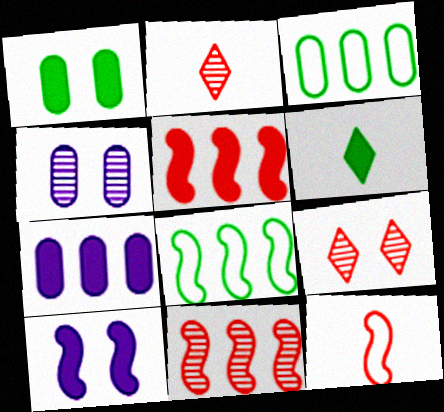[[2, 3, 10]]